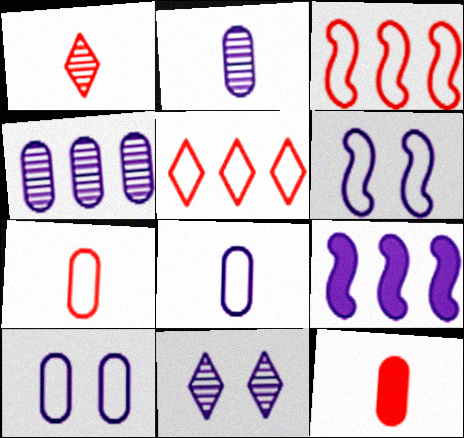[[8, 9, 11]]